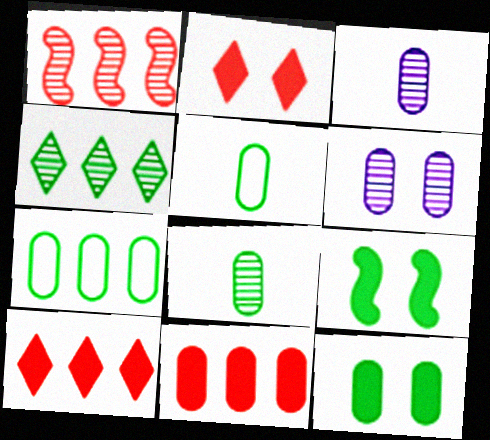[[4, 5, 9], 
[5, 6, 11], 
[7, 8, 12]]